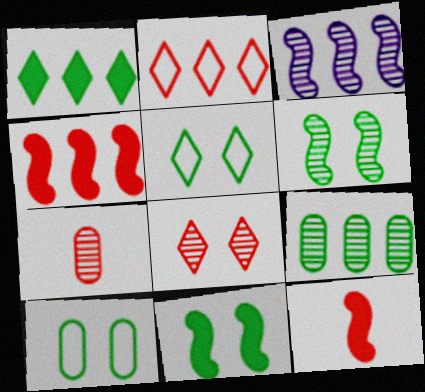[]